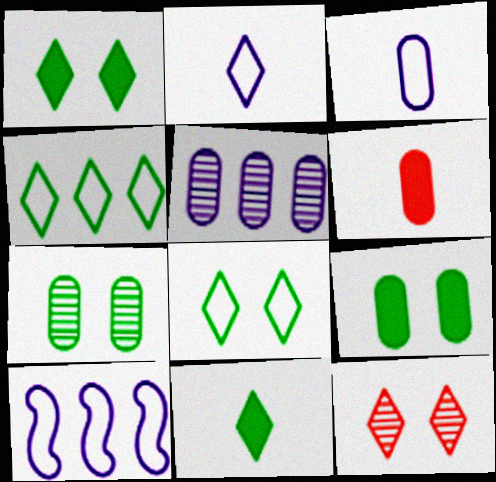[]